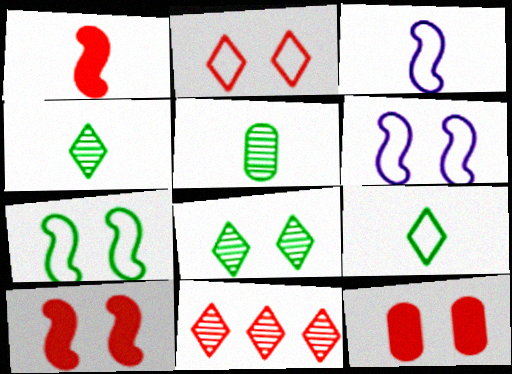[[6, 8, 12]]